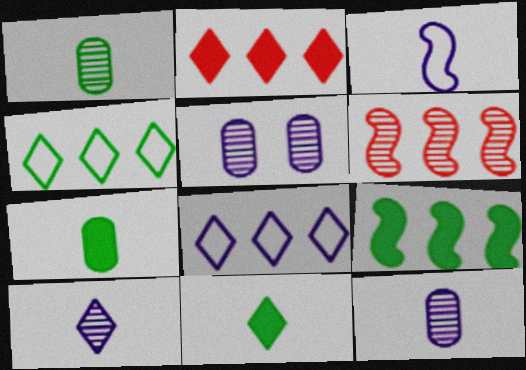[]